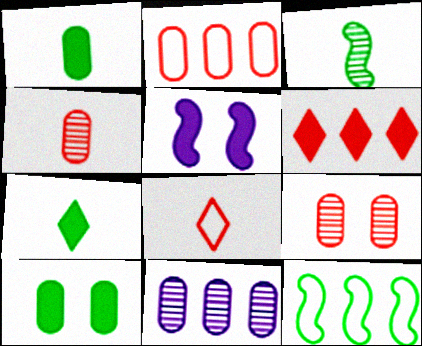[[1, 5, 6], 
[6, 11, 12]]